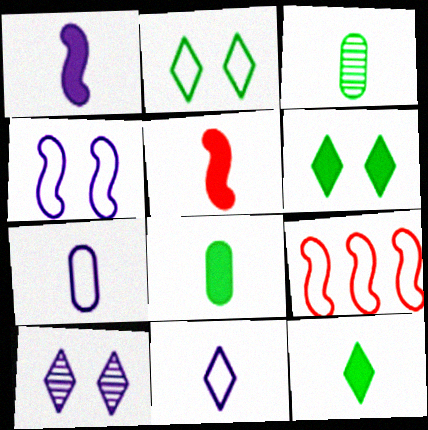[[2, 7, 9], 
[3, 5, 11], 
[8, 9, 10]]